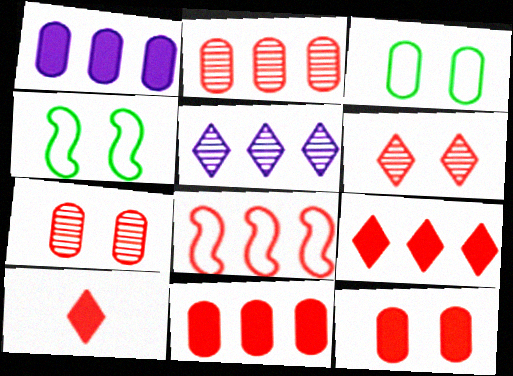[[2, 8, 9], 
[7, 8, 10]]